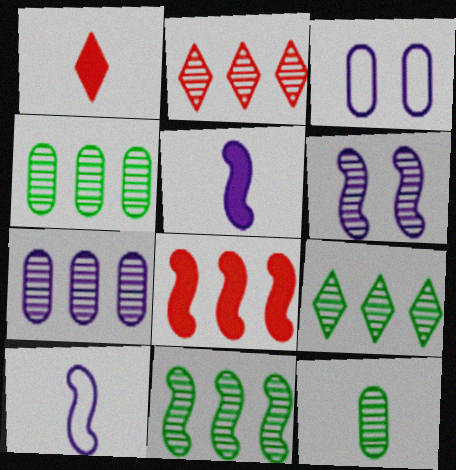[[1, 3, 11], 
[1, 10, 12], 
[2, 6, 12], 
[2, 7, 11], 
[4, 9, 11]]